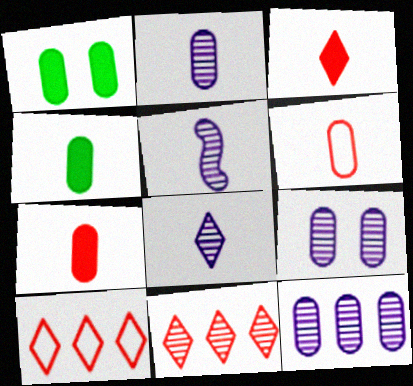[[1, 5, 10], 
[1, 6, 12], 
[2, 4, 6], 
[2, 5, 8], 
[2, 9, 12]]